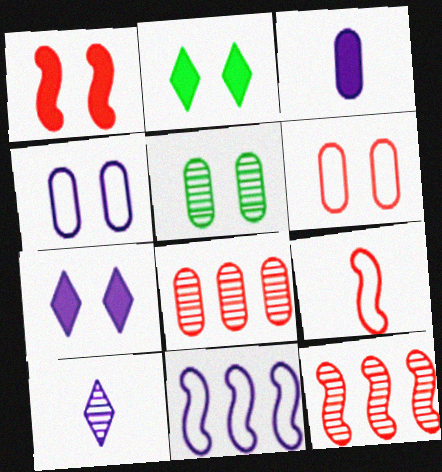[[1, 9, 12], 
[5, 10, 12]]